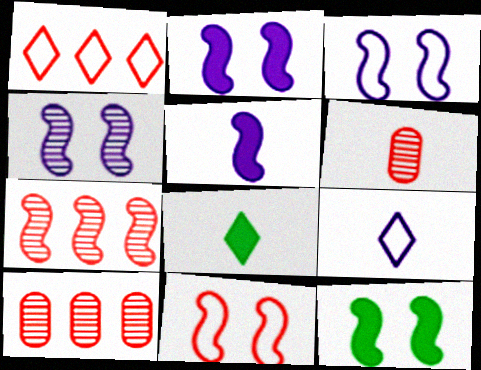[[2, 3, 4], 
[3, 8, 10], 
[4, 11, 12], 
[9, 10, 12]]